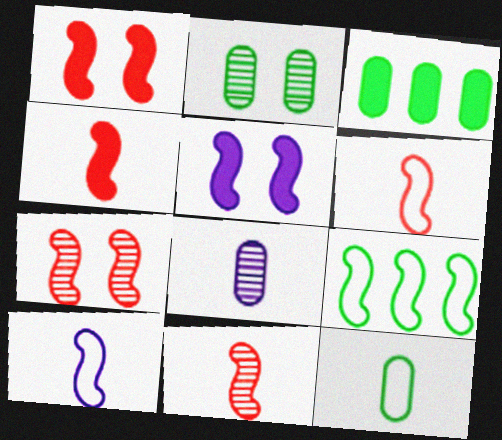[[2, 3, 12], 
[4, 6, 11], 
[5, 9, 11]]